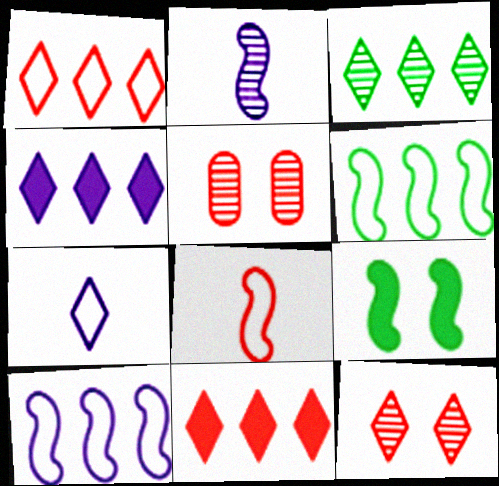[[1, 3, 4], 
[2, 3, 5], 
[5, 8, 11]]